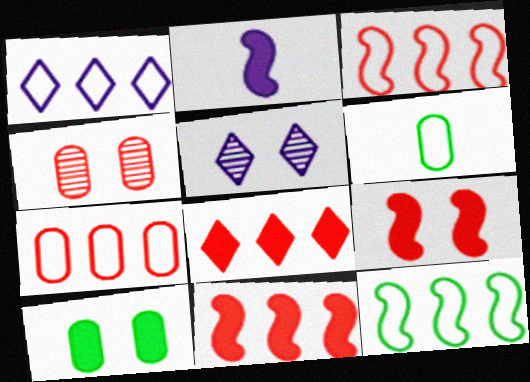[[1, 7, 12], 
[2, 8, 10], 
[5, 6, 11]]